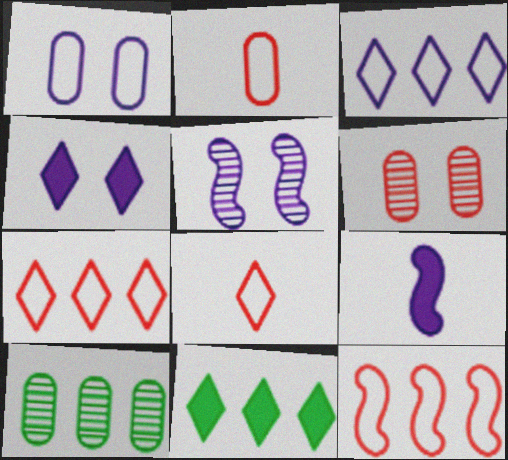[[1, 4, 5], 
[2, 5, 11]]